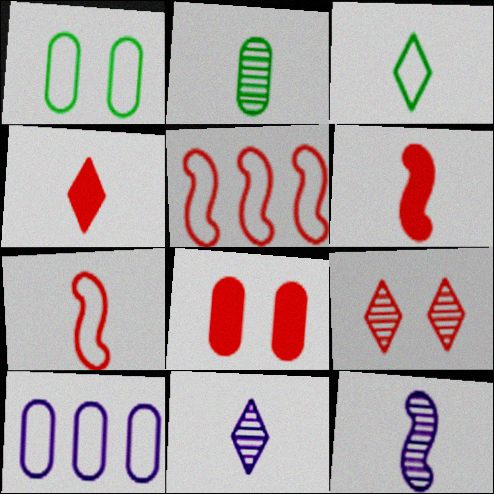[[2, 8, 10], 
[3, 4, 11]]